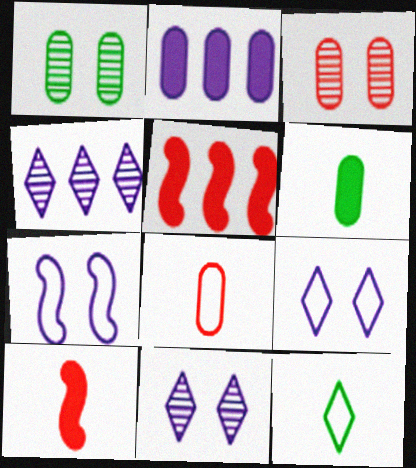[[1, 2, 8]]